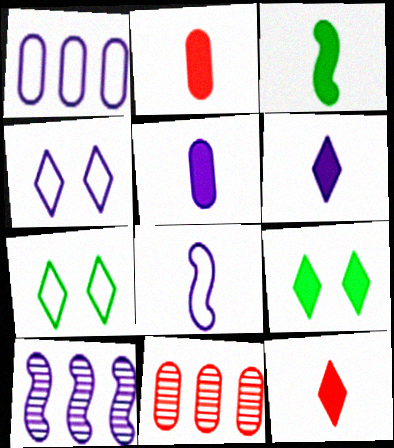[[1, 4, 8], 
[2, 3, 6], 
[2, 7, 10], 
[3, 4, 11], 
[3, 5, 12], 
[4, 5, 10], 
[8, 9, 11]]